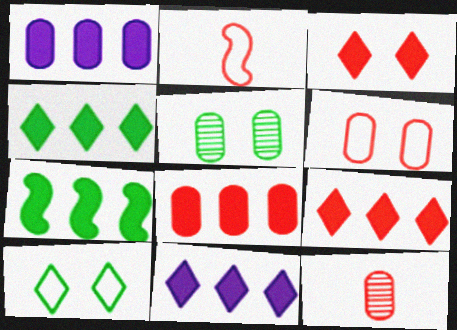[[1, 7, 9], 
[2, 5, 11], 
[4, 9, 11], 
[6, 8, 12], 
[7, 8, 11]]